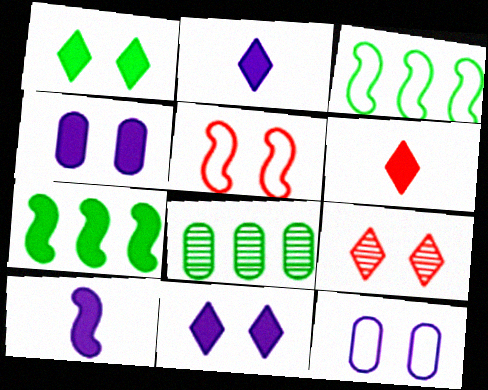[[2, 5, 8], 
[4, 6, 7]]